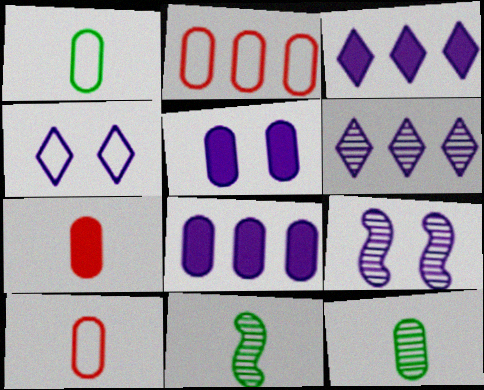[[2, 5, 12], 
[4, 5, 9]]